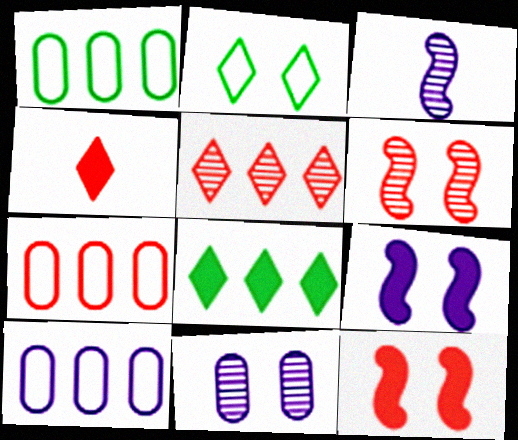[[1, 7, 10], 
[2, 11, 12], 
[4, 6, 7]]